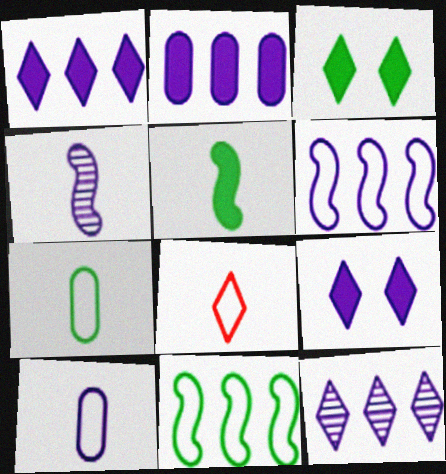[[2, 6, 12], 
[3, 8, 12]]